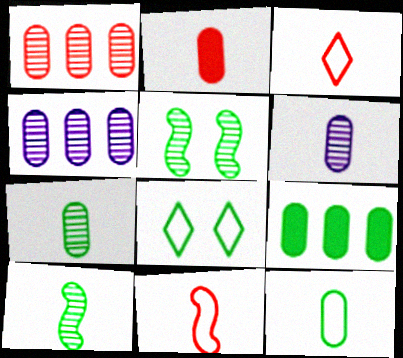[[2, 6, 12], 
[8, 9, 10]]